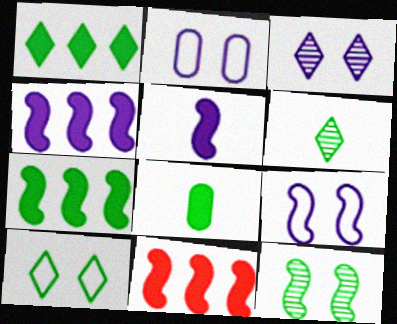[[1, 6, 10], 
[2, 6, 11], 
[4, 7, 11]]